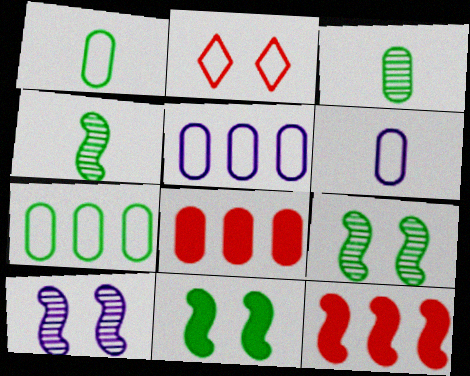[]